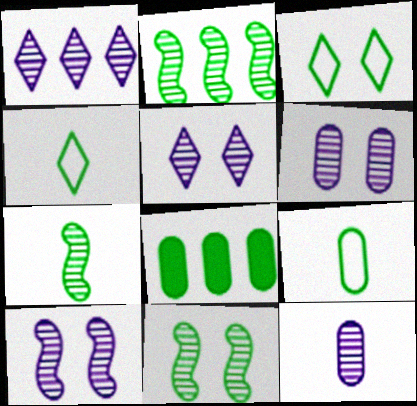[[1, 10, 12], 
[2, 7, 11], 
[3, 7, 8], 
[4, 8, 11], 
[5, 6, 10]]